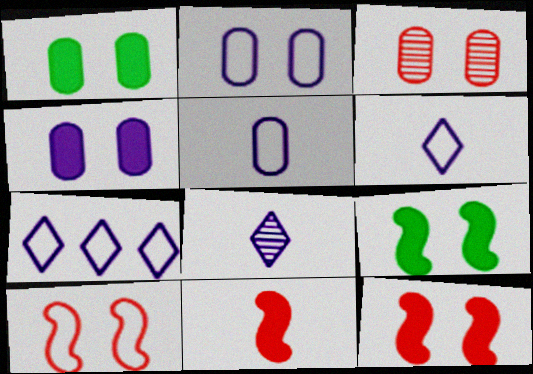[[1, 2, 3]]